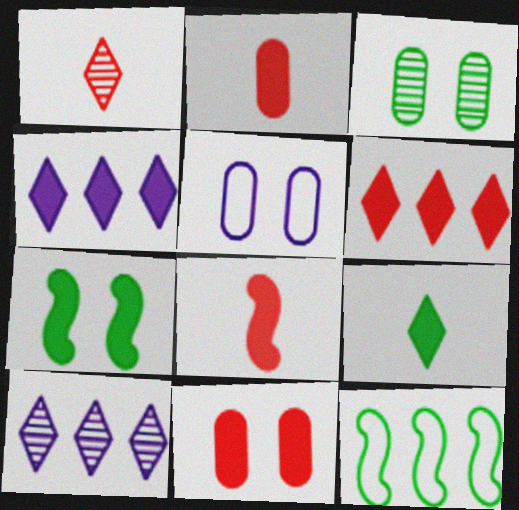[[2, 4, 7], 
[3, 5, 11], 
[3, 9, 12], 
[6, 8, 11]]